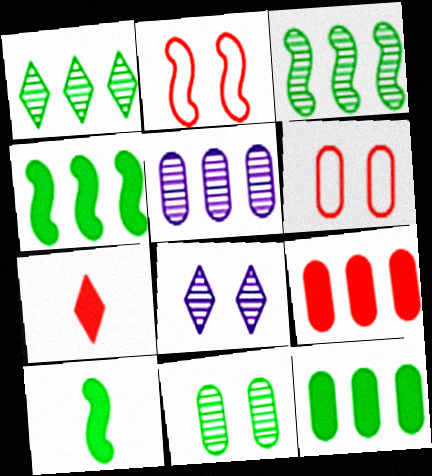[]